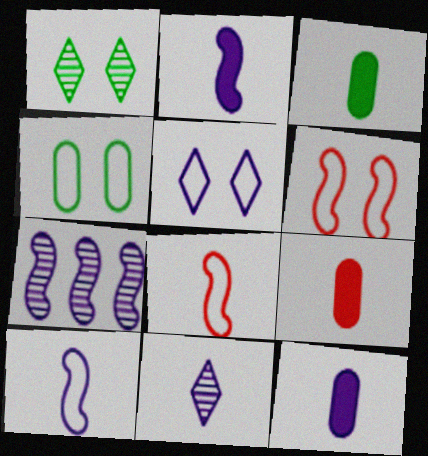[[3, 8, 11], 
[3, 9, 12], 
[4, 5, 6], 
[5, 7, 12], 
[10, 11, 12]]